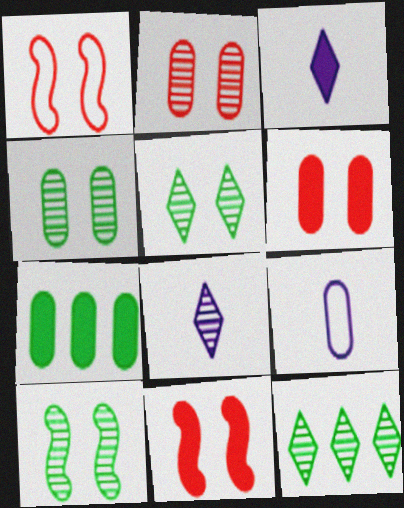[[1, 7, 8], 
[2, 7, 9], 
[3, 7, 11], 
[4, 5, 10], 
[9, 11, 12]]